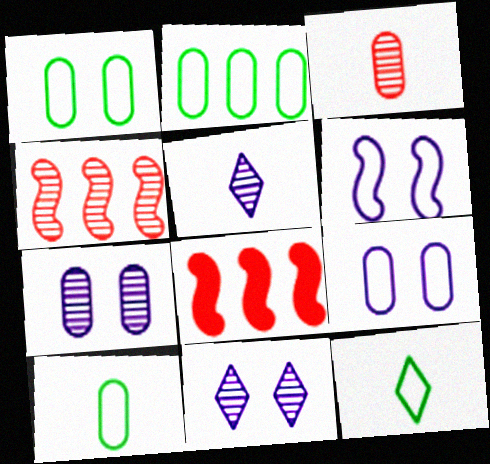[[1, 2, 10], 
[1, 5, 8], 
[7, 8, 12], 
[8, 10, 11]]